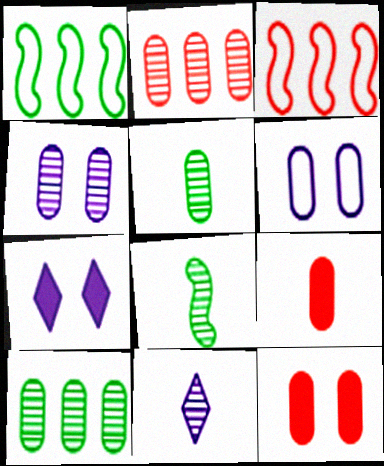[[1, 11, 12], 
[2, 4, 5], 
[3, 5, 7], 
[6, 9, 10]]